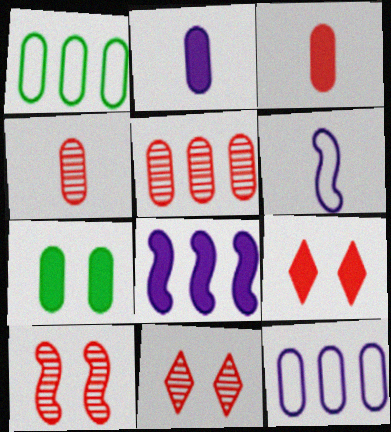[[4, 7, 12]]